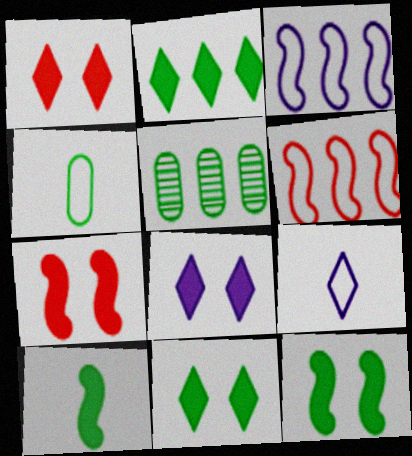[[1, 8, 11], 
[5, 7, 9]]